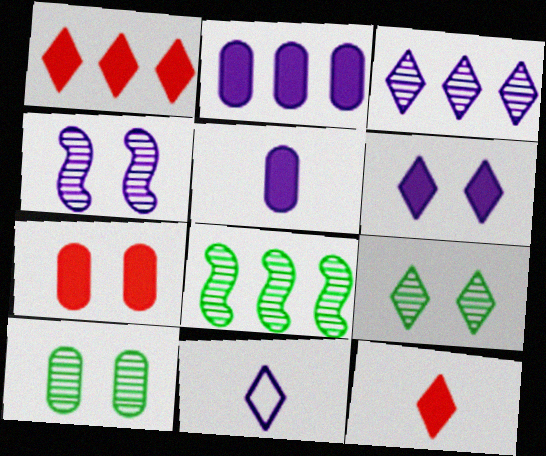[[1, 9, 11], 
[2, 4, 11], 
[3, 6, 11], 
[7, 8, 11]]